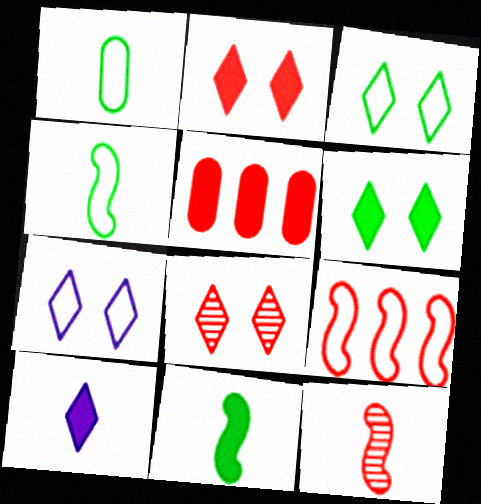[[1, 7, 9], 
[1, 10, 12], 
[6, 7, 8]]